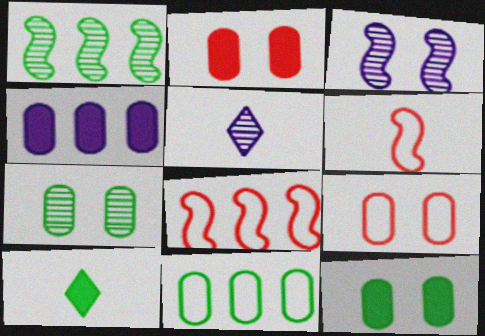[[5, 8, 12]]